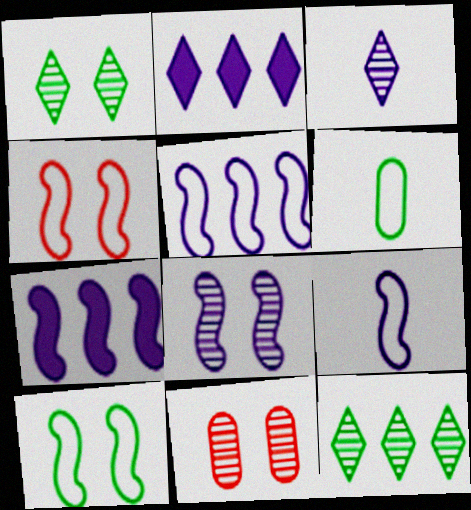[[1, 8, 11], 
[7, 8, 9]]